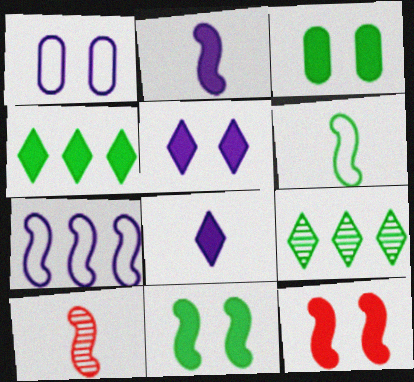[[1, 4, 10], 
[2, 6, 10], 
[3, 5, 12], 
[3, 6, 9], 
[7, 10, 11]]